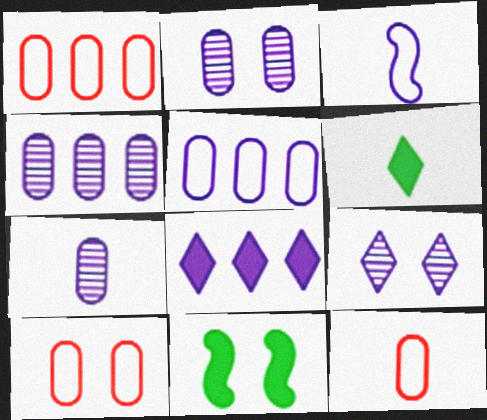[[1, 10, 12], 
[2, 3, 8], 
[2, 4, 7], 
[9, 10, 11]]